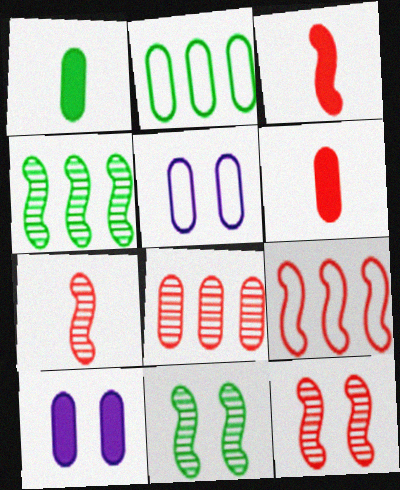[[1, 5, 8], 
[3, 9, 12]]